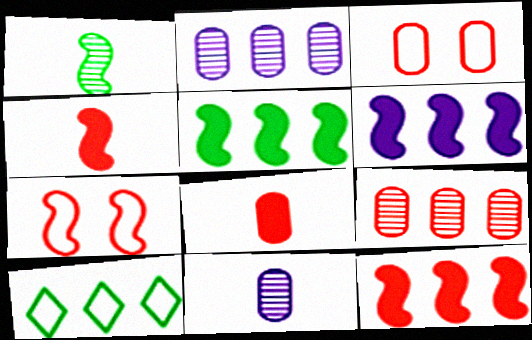[[1, 6, 7], 
[2, 10, 12], 
[3, 8, 9], 
[5, 6, 12], 
[6, 9, 10]]